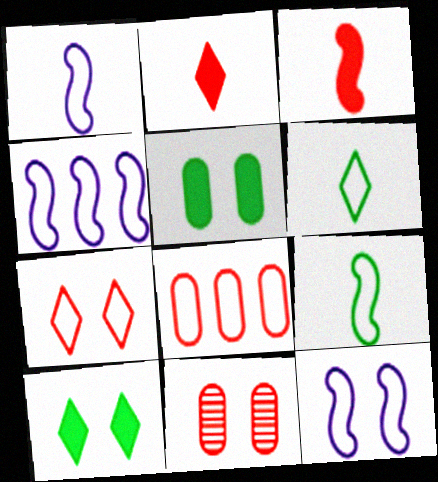[[1, 4, 12], 
[6, 8, 12], 
[10, 11, 12]]